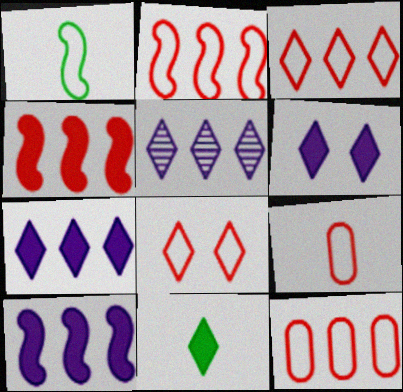[[2, 3, 12], 
[2, 8, 9], 
[5, 8, 11]]